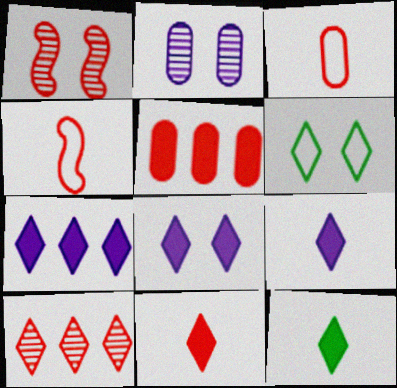[[6, 9, 10], 
[7, 8, 9], 
[9, 11, 12]]